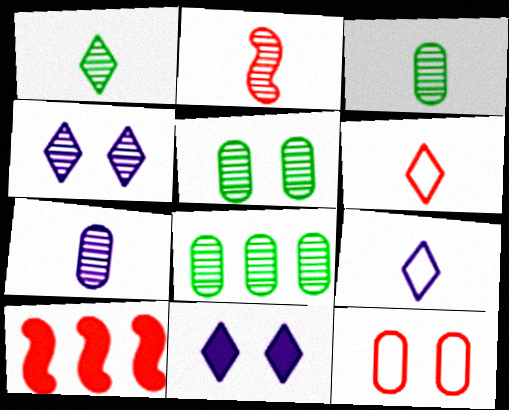[[1, 2, 7], 
[2, 4, 8], 
[3, 5, 8], 
[5, 9, 10]]